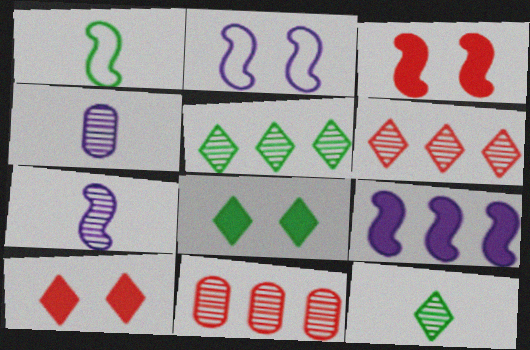[[2, 7, 9]]